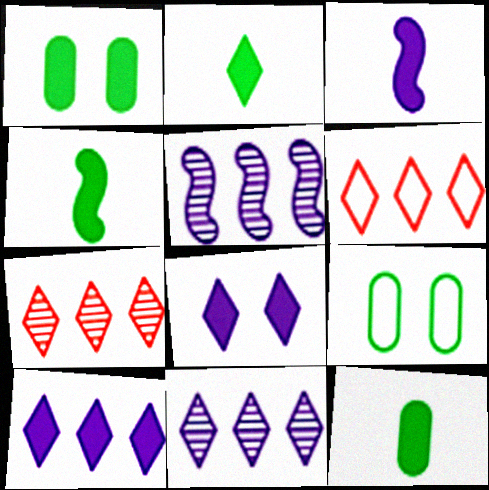[[2, 4, 12], 
[3, 7, 9]]